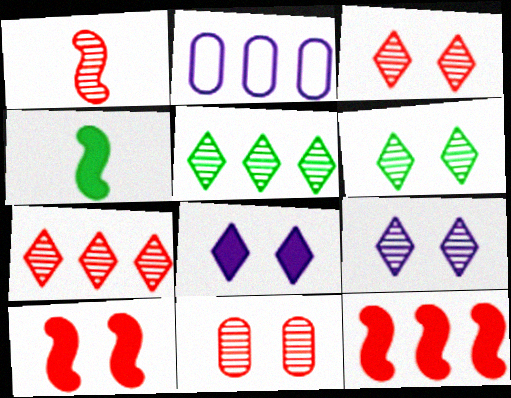[[1, 7, 11], 
[2, 3, 4], 
[2, 5, 12], 
[3, 6, 9]]